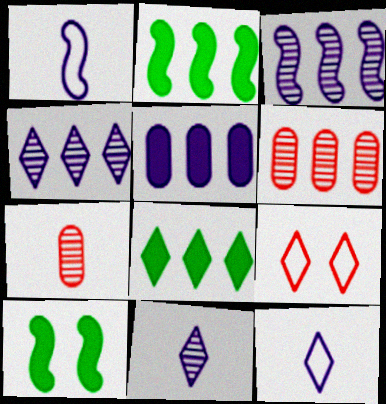[[6, 10, 12], 
[8, 9, 11]]